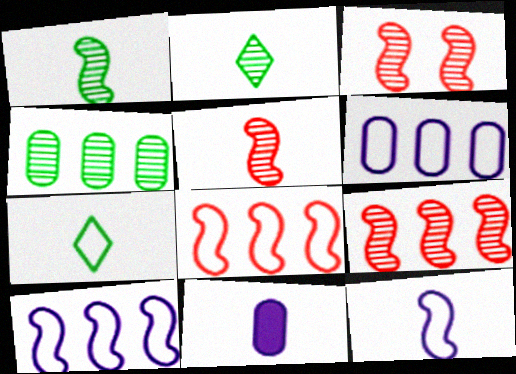[[3, 5, 9], 
[5, 7, 11]]